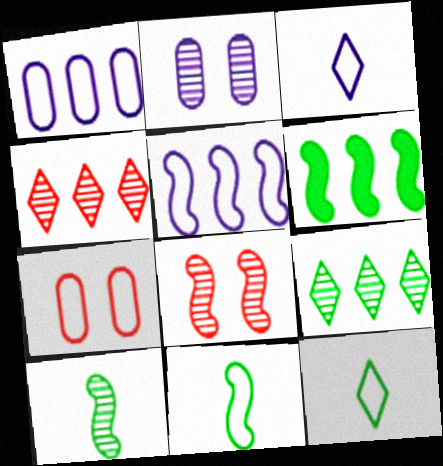[[1, 4, 6], 
[2, 4, 10], 
[5, 7, 12]]